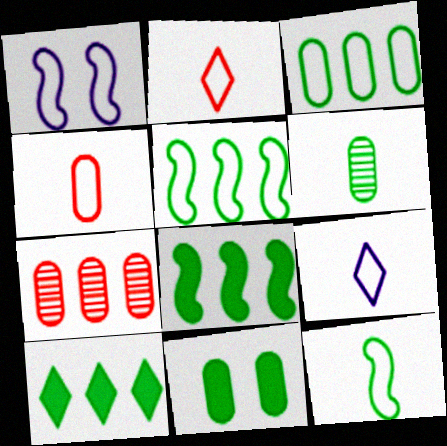[[1, 2, 3], 
[3, 6, 11], 
[4, 9, 12]]